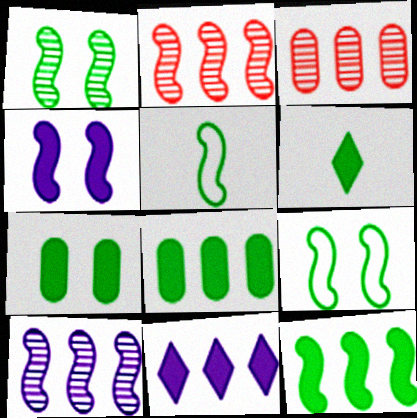[[1, 5, 12], 
[2, 4, 5], 
[6, 7, 12]]